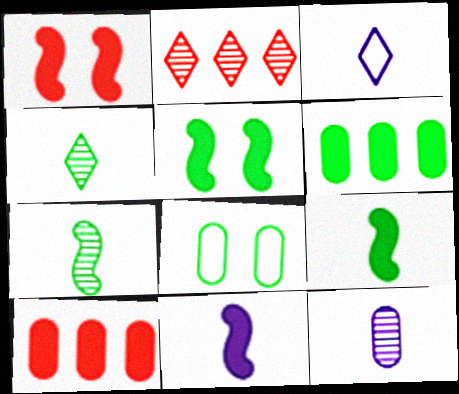[[2, 8, 11], 
[3, 11, 12], 
[8, 10, 12]]